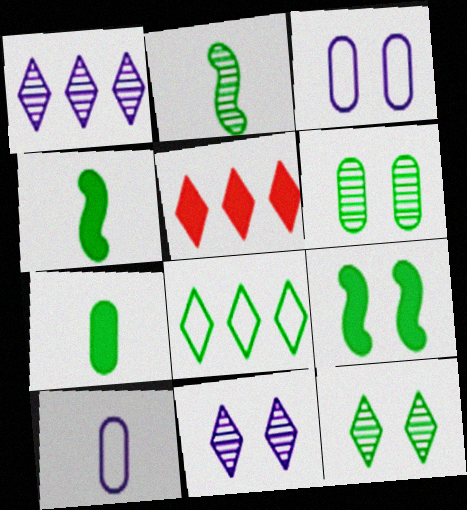[[1, 5, 8], 
[2, 3, 5], 
[4, 6, 8]]